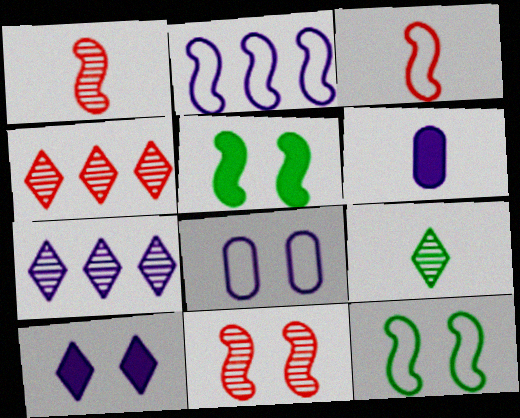[[1, 2, 5], 
[2, 3, 12], 
[3, 6, 9], 
[4, 6, 12]]